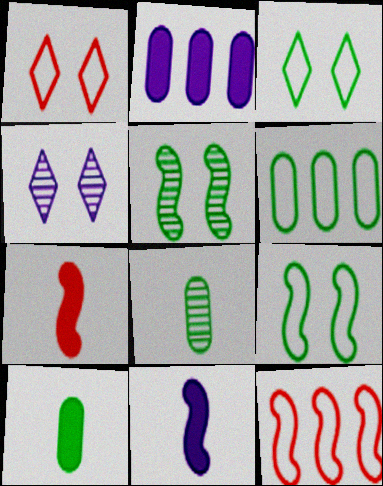[[4, 6, 7], 
[4, 10, 12], 
[5, 11, 12]]